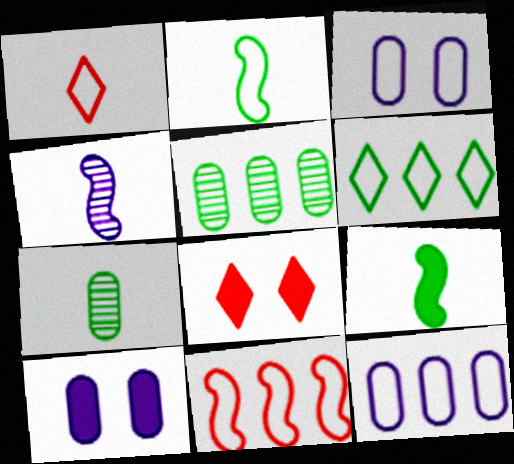[[6, 11, 12]]